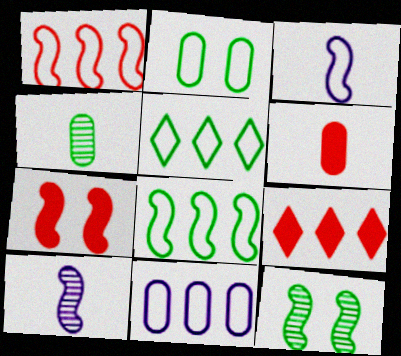[[1, 5, 11], 
[2, 9, 10], 
[6, 7, 9], 
[7, 8, 10]]